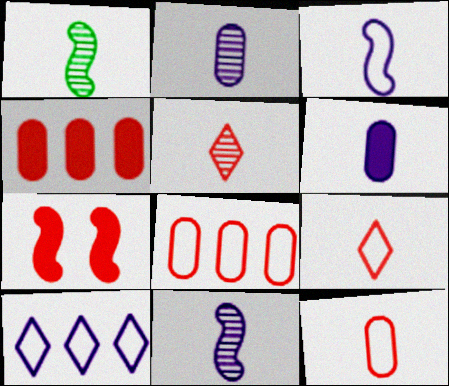[[1, 2, 5], 
[1, 6, 9], 
[5, 7, 8]]